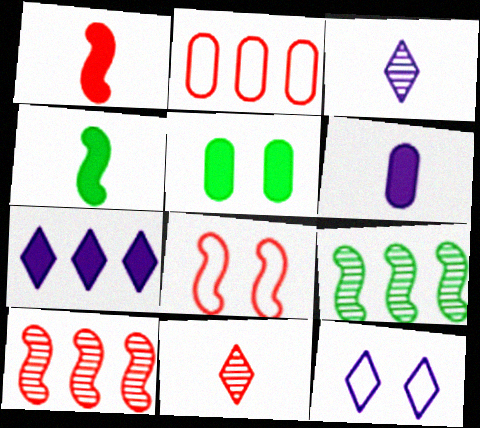[[1, 5, 7], 
[1, 8, 10], 
[2, 7, 9], 
[3, 7, 12]]